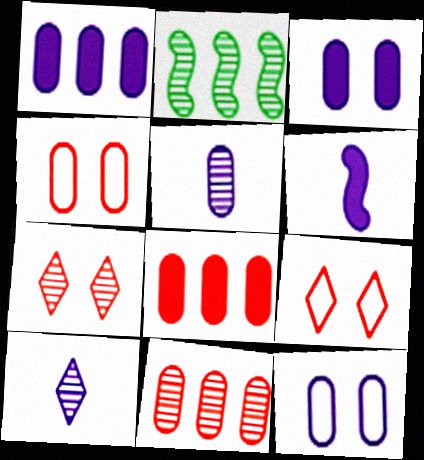[[1, 5, 12], 
[2, 5, 7]]